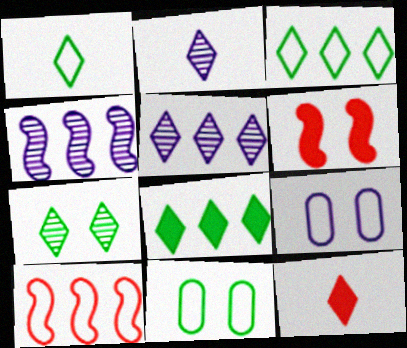[[1, 2, 12], 
[1, 7, 8], 
[1, 9, 10], 
[4, 11, 12], 
[6, 7, 9]]